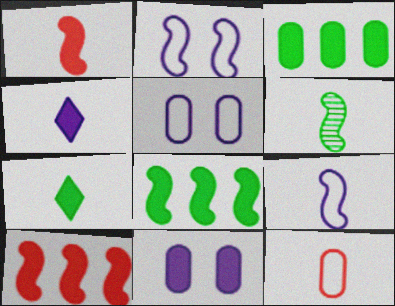[[1, 6, 9], 
[2, 6, 10], 
[4, 6, 12], 
[7, 10, 11]]